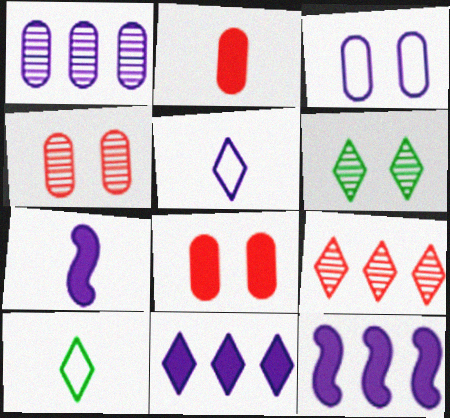[[4, 10, 12]]